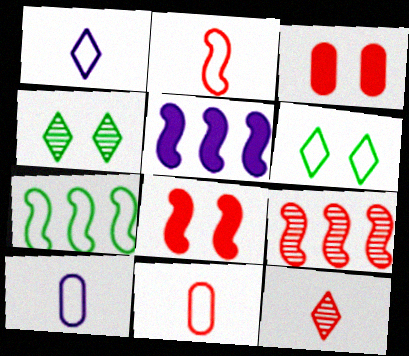[[2, 8, 9], 
[4, 5, 11], 
[5, 7, 9]]